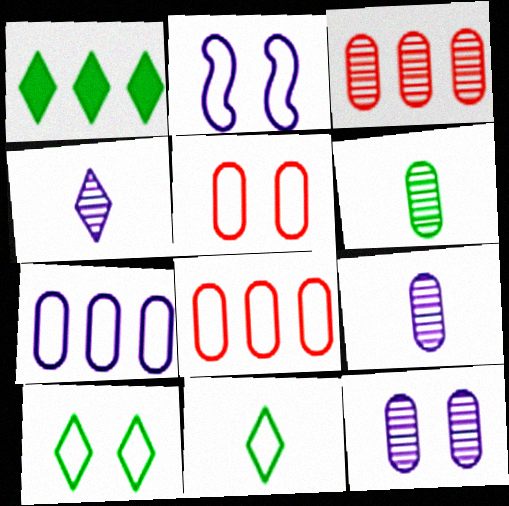[[2, 5, 10], 
[2, 8, 11], 
[3, 6, 12]]